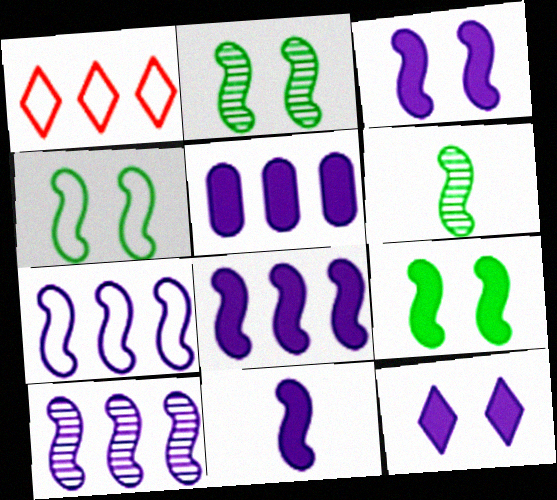[[2, 4, 9], 
[3, 8, 11], 
[5, 11, 12], 
[7, 8, 10]]